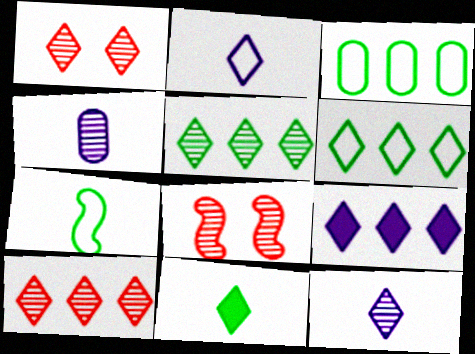[[1, 5, 12], 
[4, 5, 8], 
[6, 9, 10]]